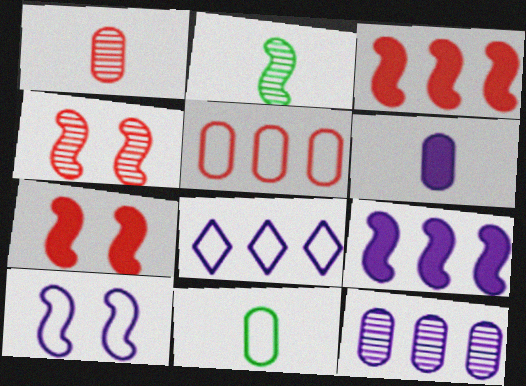[[1, 6, 11], 
[2, 3, 10], 
[8, 9, 12]]